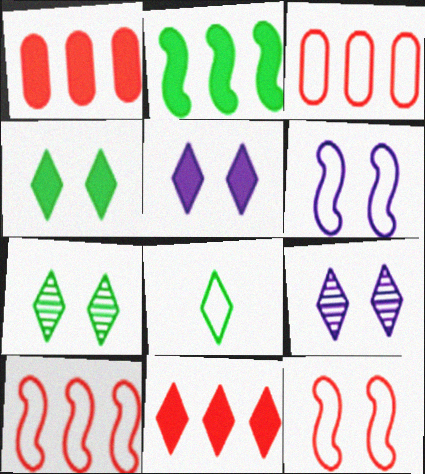[[3, 6, 8], 
[8, 9, 11]]